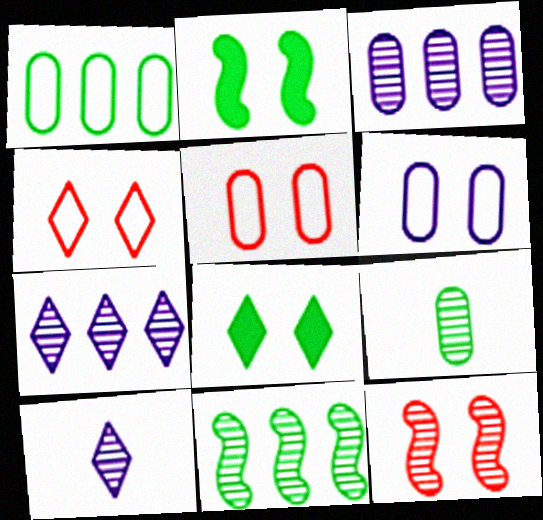[[6, 8, 12], 
[7, 9, 12]]